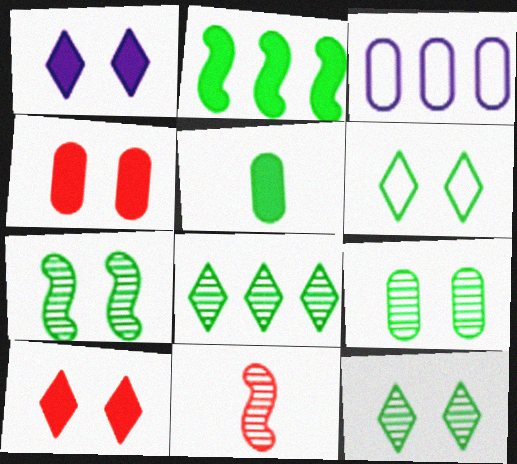[[7, 9, 12]]